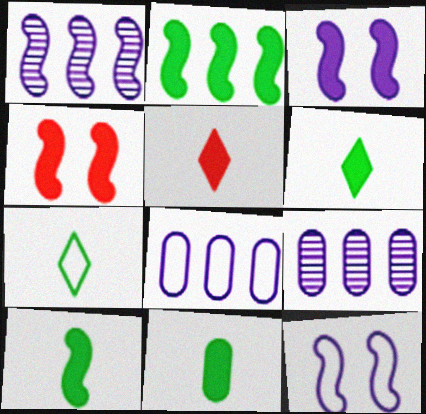[[4, 7, 9], 
[6, 10, 11]]